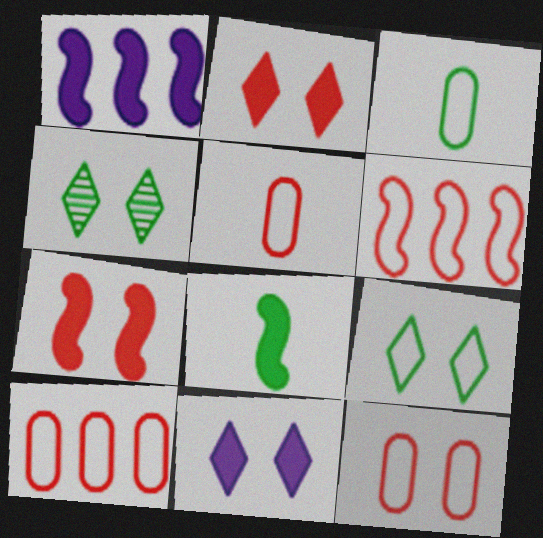[[1, 4, 5], 
[1, 7, 8], 
[5, 10, 12]]